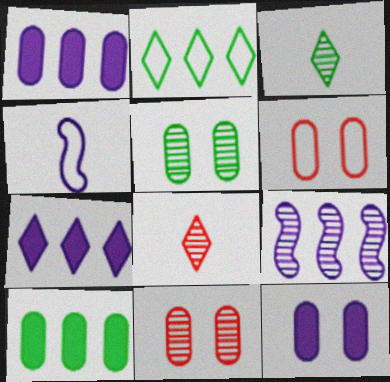[[2, 4, 6], 
[3, 9, 11], 
[5, 6, 12], 
[5, 8, 9]]